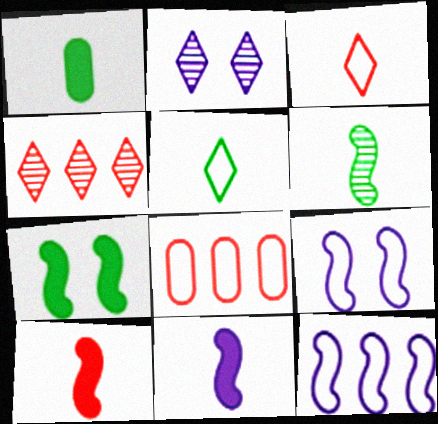[[1, 4, 9], 
[1, 5, 6], 
[5, 8, 9]]